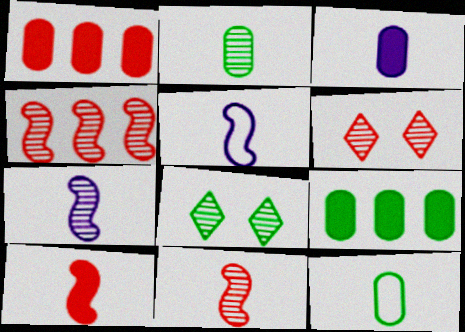[[1, 5, 8], 
[5, 6, 9]]